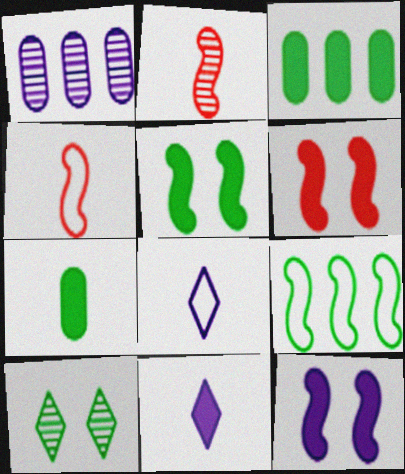[[1, 2, 10], 
[1, 8, 12], 
[2, 7, 8], 
[2, 9, 12], 
[3, 6, 11], 
[5, 6, 12], 
[7, 9, 10]]